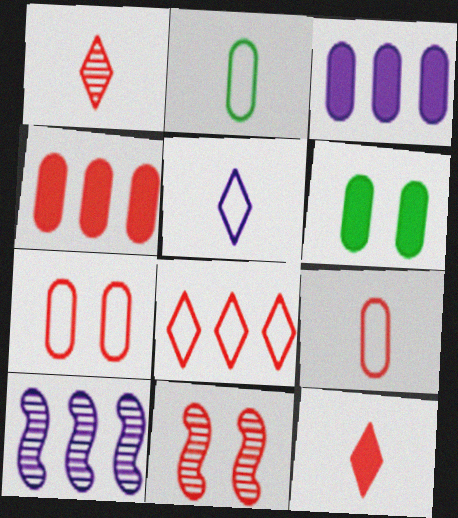[]